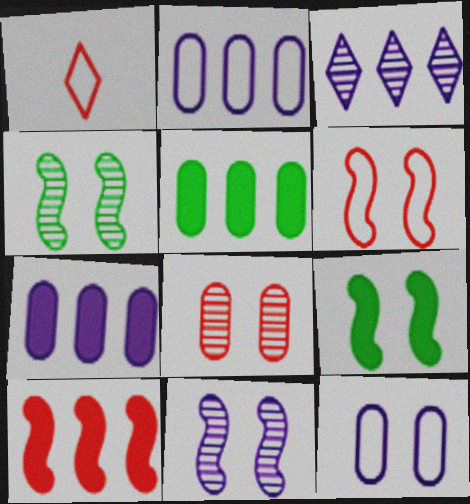[[1, 4, 7], 
[1, 5, 11], 
[1, 8, 10], 
[6, 9, 11]]